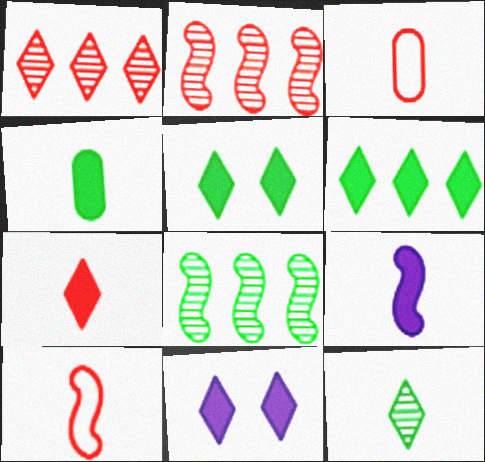[[3, 8, 11], 
[3, 9, 12], 
[4, 7, 9], 
[6, 7, 11]]